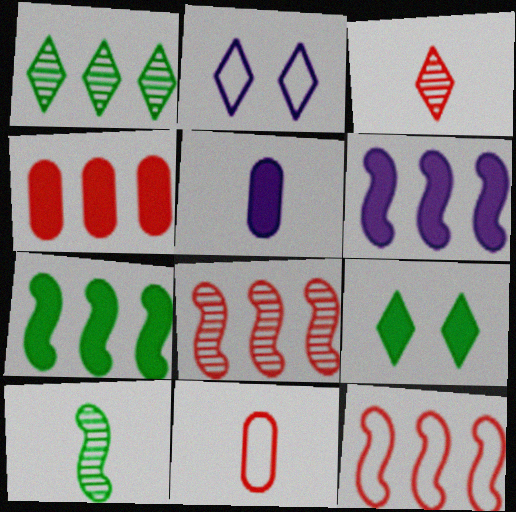[[2, 4, 10]]